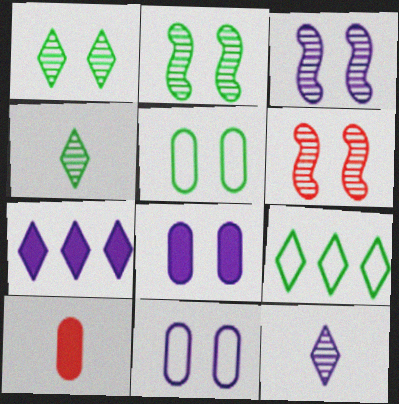[[2, 3, 6], 
[3, 9, 10]]